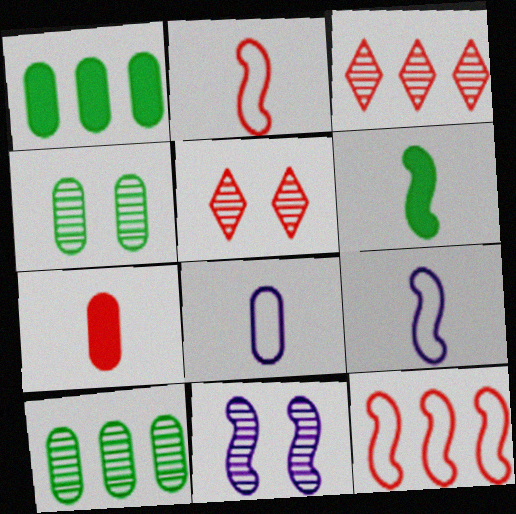[[1, 5, 9], 
[4, 5, 11], 
[5, 7, 12], 
[6, 11, 12]]